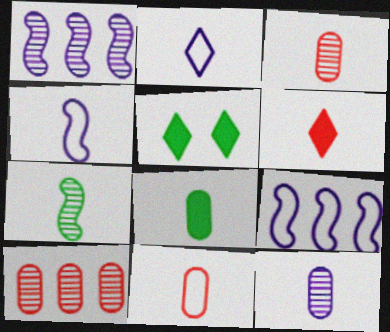[[1, 5, 11], 
[3, 5, 9], 
[4, 5, 10], 
[8, 11, 12]]